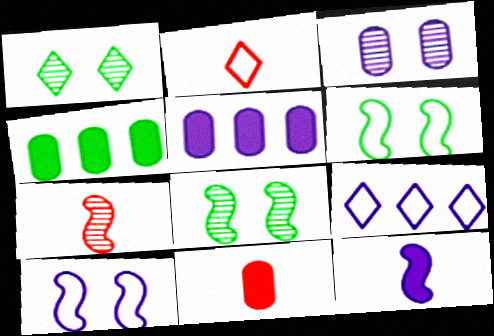[[2, 5, 8], 
[2, 7, 11], 
[3, 9, 12], 
[8, 9, 11]]